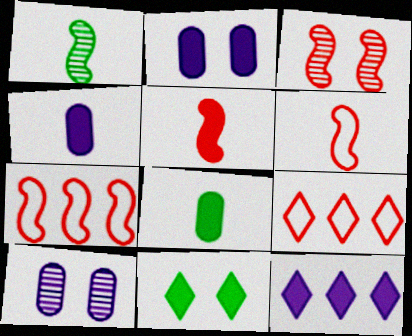[[1, 2, 9], 
[3, 5, 7]]